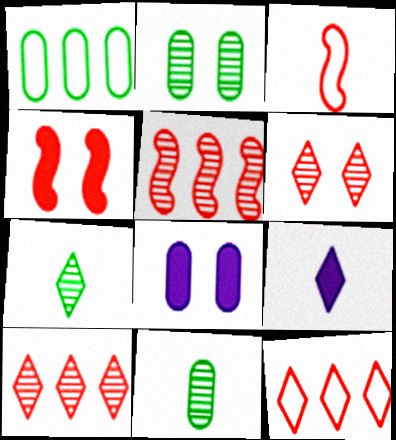[[3, 4, 5], 
[3, 9, 11]]